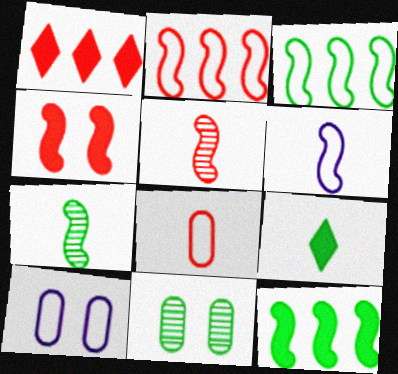[[1, 6, 11], 
[1, 7, 10], 
[2, 4, 5], 
[3, 9, 11]]